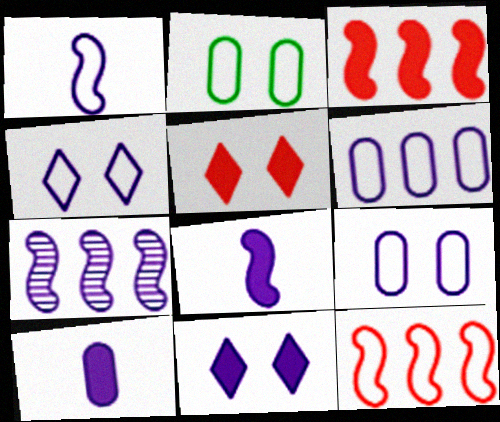[[1, 4, 6], 
[4, 7, 10]]